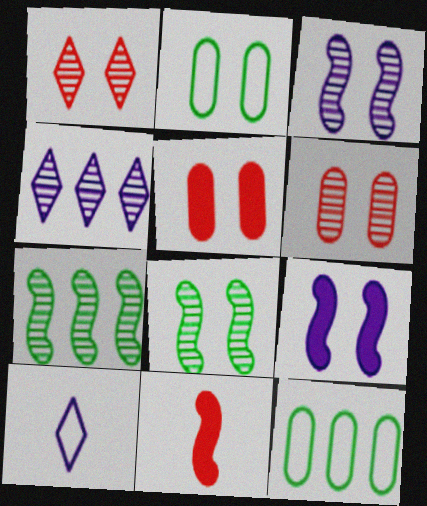[[1, 2, 9], 
[2, 4, 11], 
[5, 7, 10]]